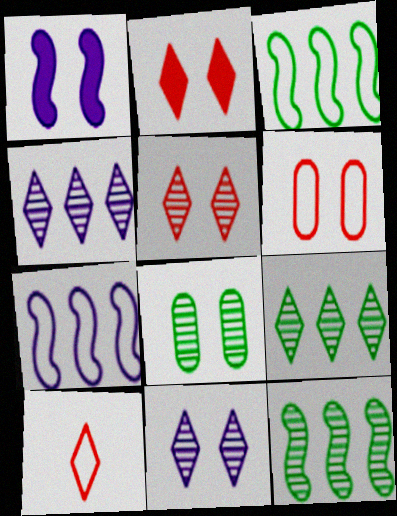[]